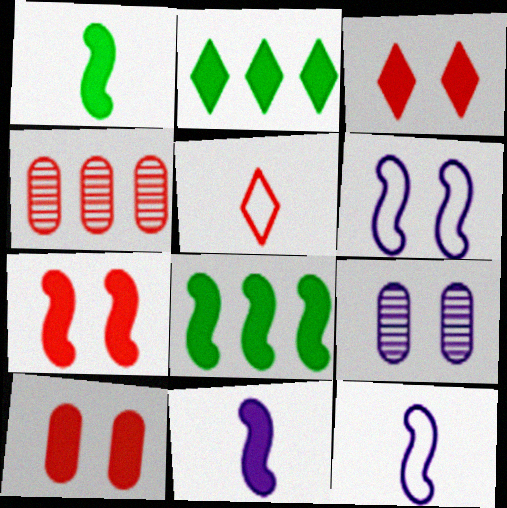[[2, 10, 11], 
[3, 7, 10], 
[4, 5, 7], 
[5, 8, 9], 
[7, 8, 11]]